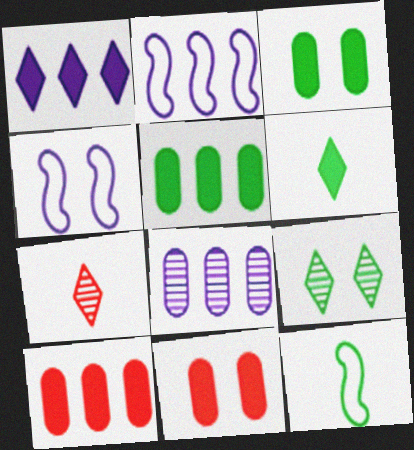[[1, 2, 8], 
[2, 3, 7], 
[4, 5, 7], 
[4, 9, 11], 
[5, 9, 12]]